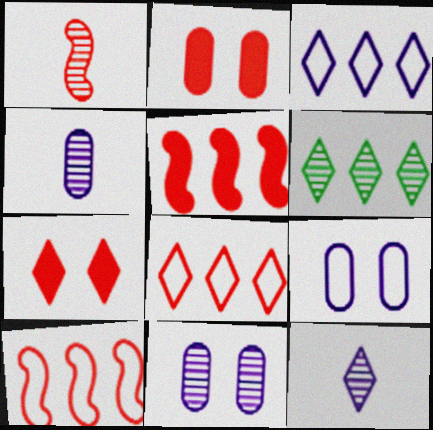[[1, 2, 8], 
[1, 6, 11]]